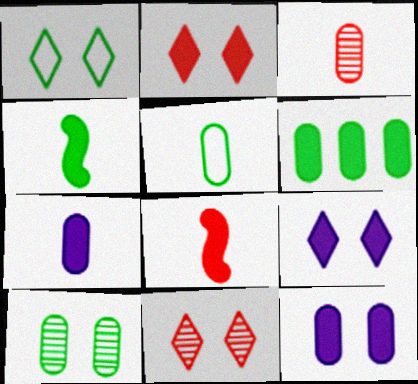[[1, 9, 11], 
[3, 5, 7], 
[5, 6, 10], 
[6, 8, 9]]